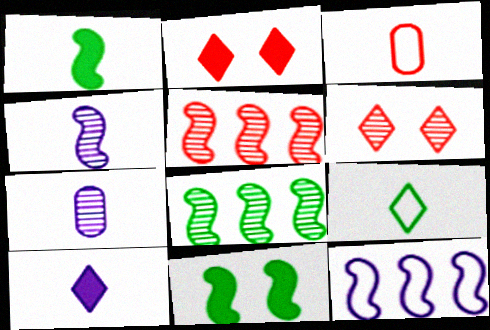[[2, 3, 5], 
[6, 7, 8]]